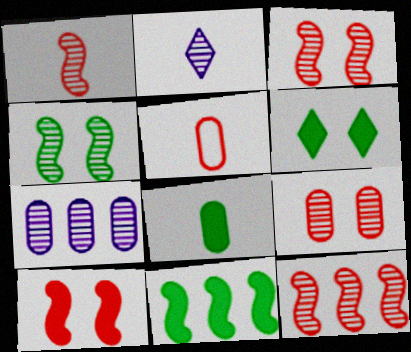[[1, 3, 12], 
[6, 8, 11]]